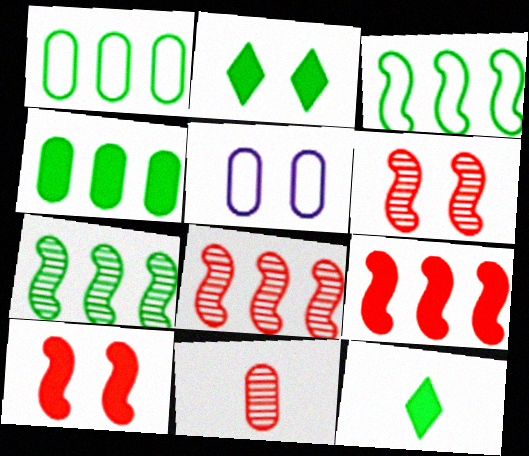[[2, 5, 6], 
[4, 5, 11], 
[5, 8, 12]]